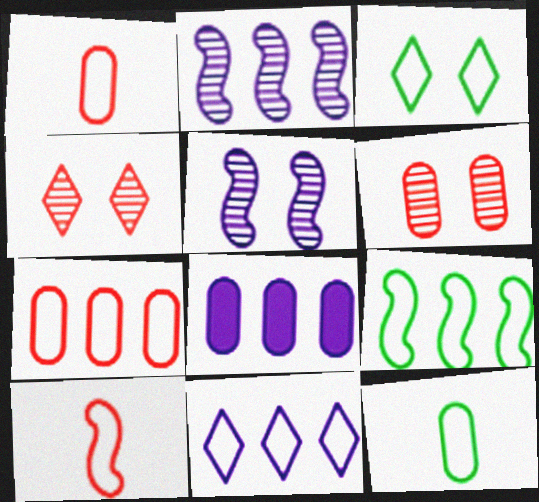[[2, 8, 11], 
[3, 9, 12], 
[6, 8, 12], 
[7, 9, 11]]